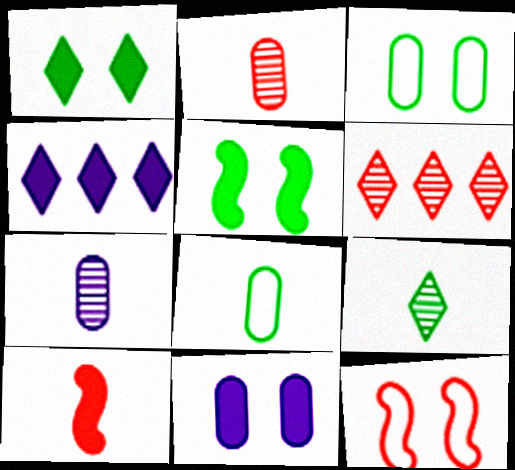[]